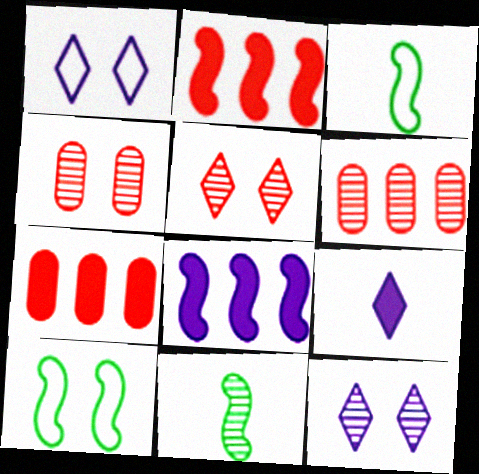[[1, 7, 11], 
[3, 7, 12], 
[6, 9, 10], 
[6, 11, 12]]